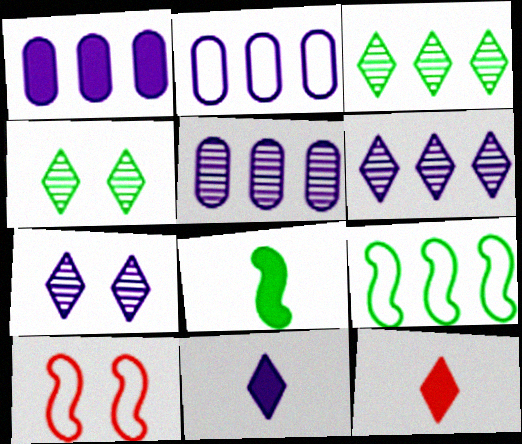[[1, 2, 5]]